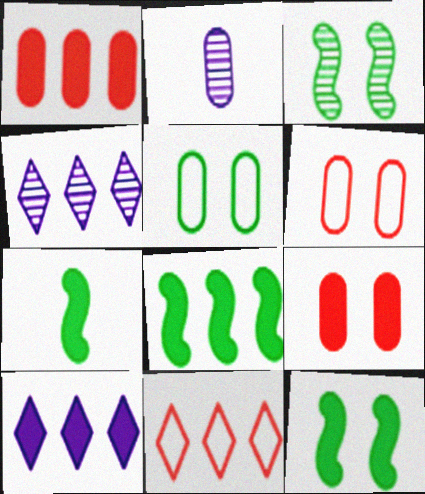[[1, 2, 5], 
[1, 8, 10], 
[2, 11, 12], 
[4, 6, 7], 
[7, 8, 12], 
[7, 9, 10]]